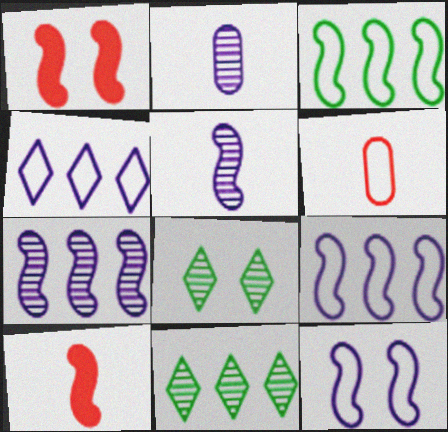[[1, 3, 5]]